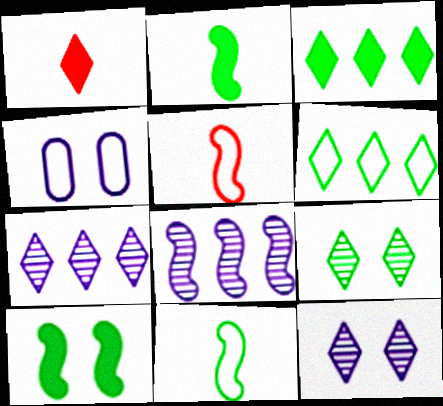[[1, 6, 12], 
[4, 5, 6], 
[5, 8, 10]]